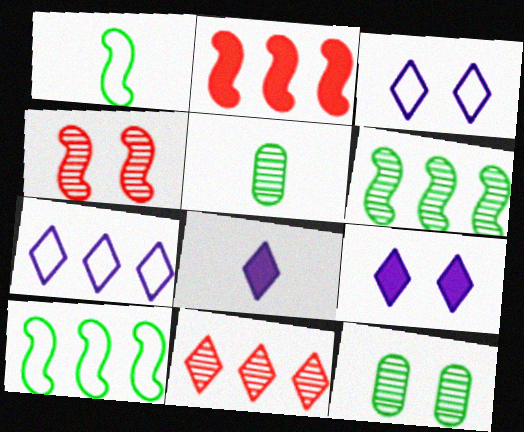[[2, 3, 5]]